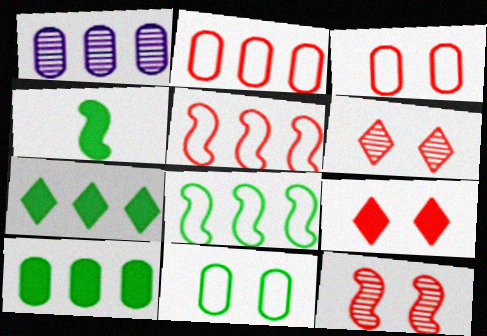[[1, 2, 10], 
[1, 5, 7], 
[3, 9, 12]]